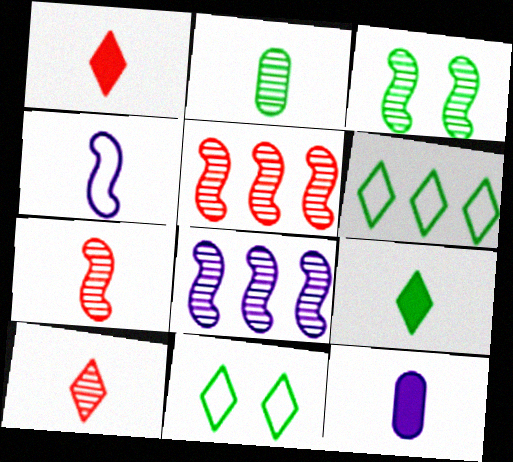[[1, 2, 4], 
[3, 7, 8], 
[5, 11, 12]]